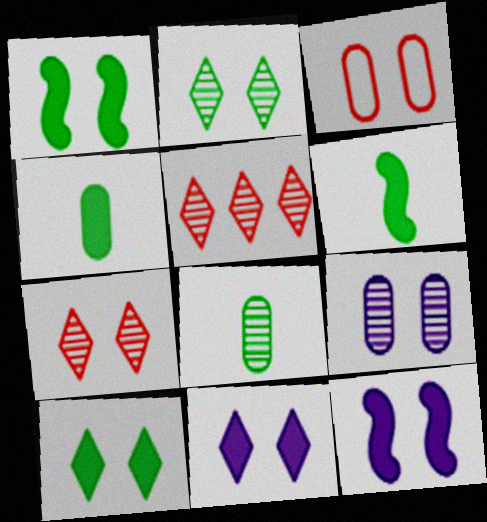[[2, 3, 12]]